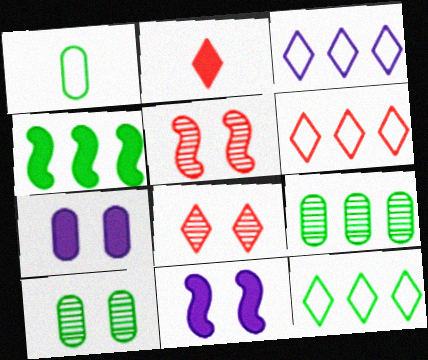[[2, 4, 7], 
[2, 6, 8], 
[3, 6, 12], 
[4, 9, 12]]